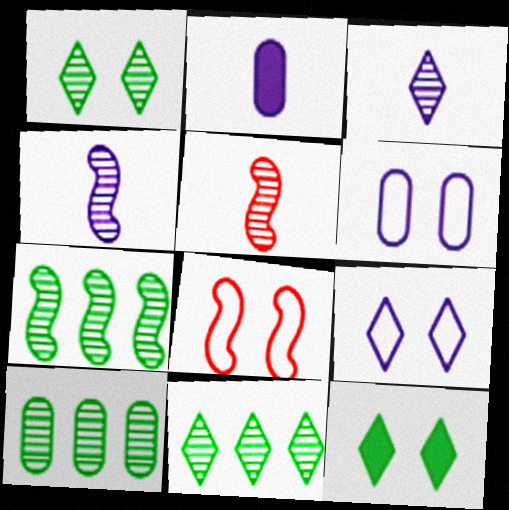[[2, 8, 11], 
[7, 10, 11]]